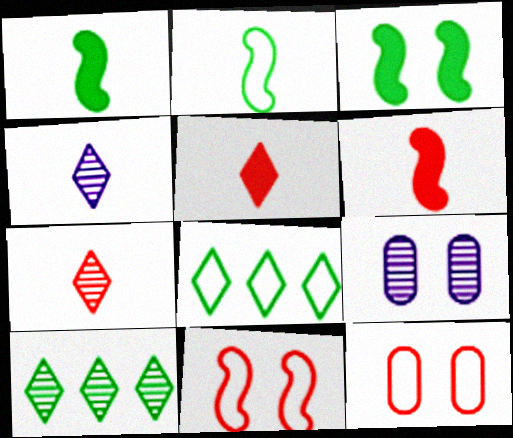[[6, 8, 9]]